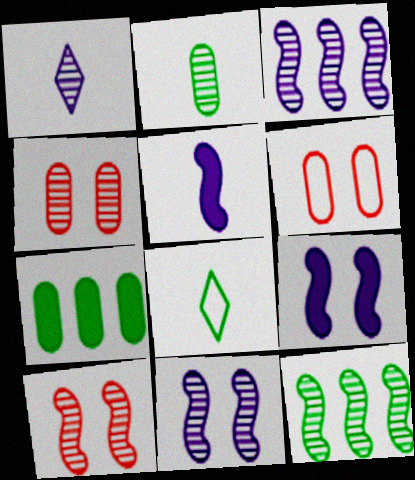[[1, 4, 12]]